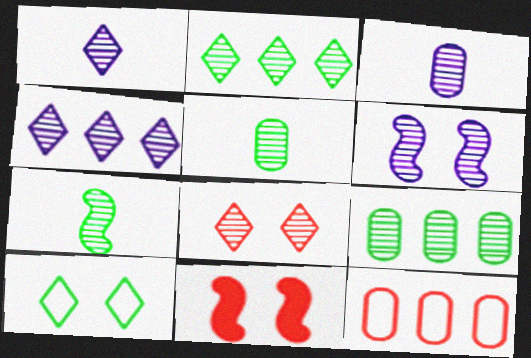[[1, 2, 8], 
[3, 4, 6]]